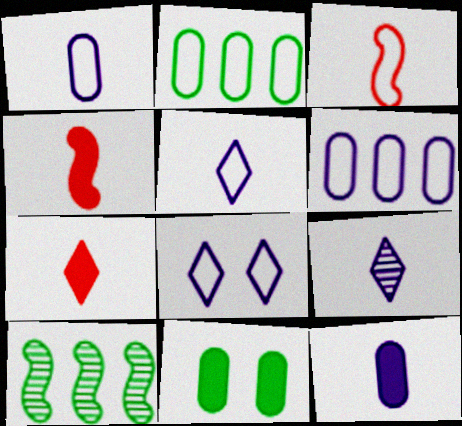[[2, 3, 8]]